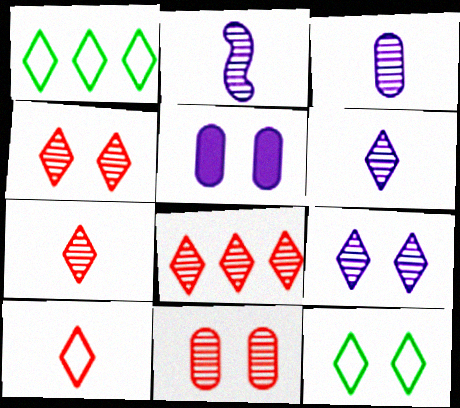[[2, 3, 6], 
[4, 7, 8]]